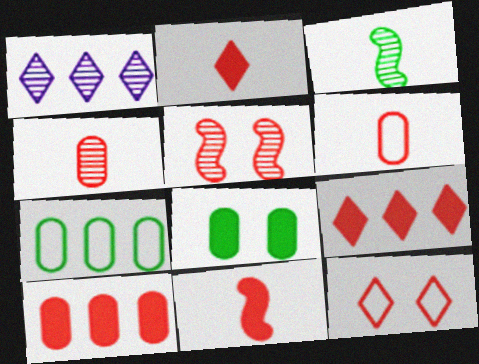[[5, 6, 9]]